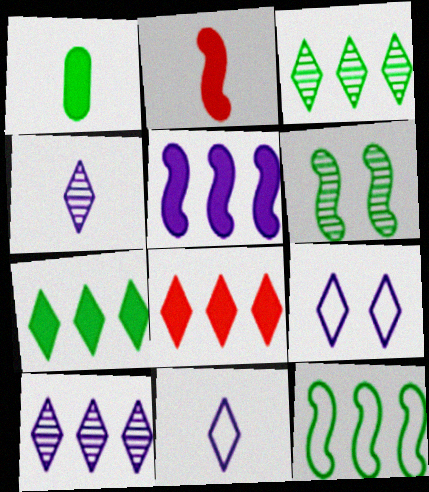[]